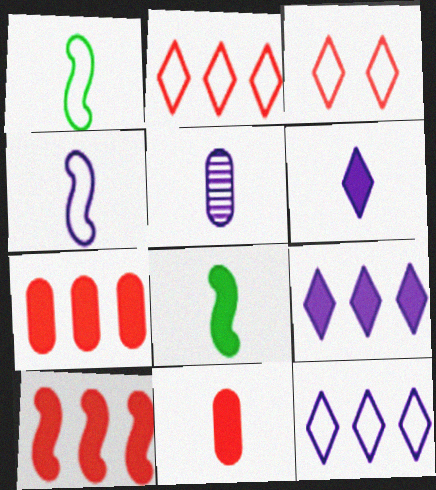[[4, 5, 6], 
[6, 8, 11]]